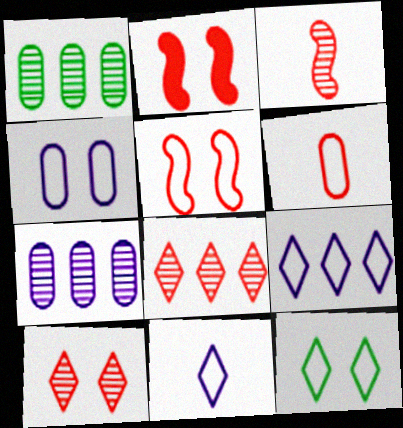[[1, 2, 11], 
[2, 6, 8], 
[4, 5, 12]]